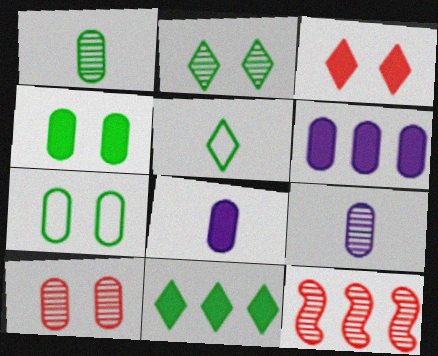[[2, 5, 11], 
[2, 9, 12]]